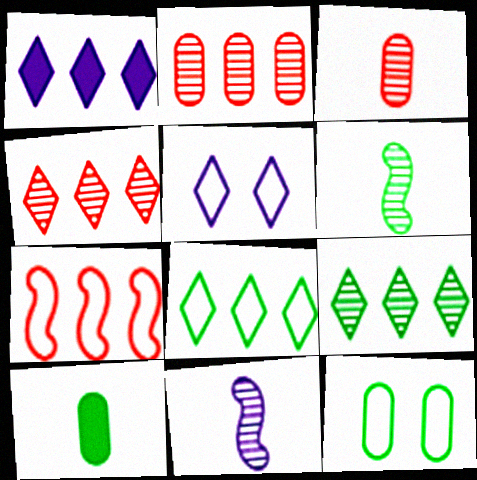[[1, 4, 8]]